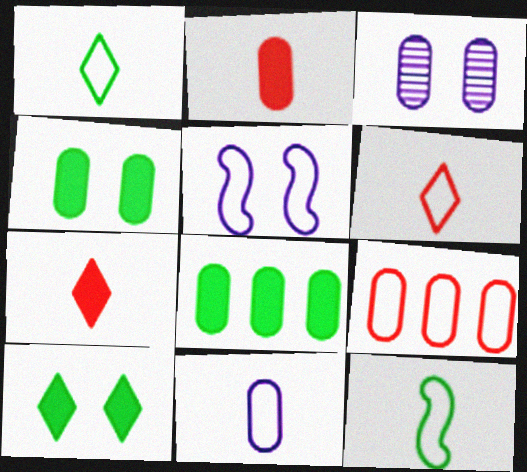[[1, 5, 9], 
[6, 11, 12]]